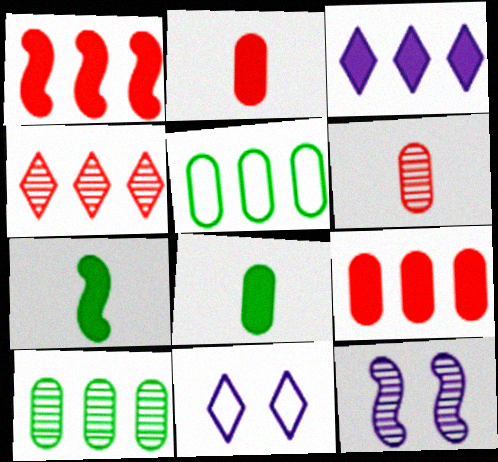[]